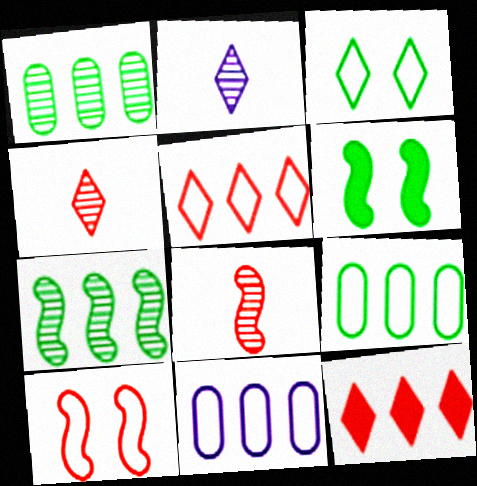[[2, 3, 12], 
[4, 6, 11], 
[7, 11, 12]]